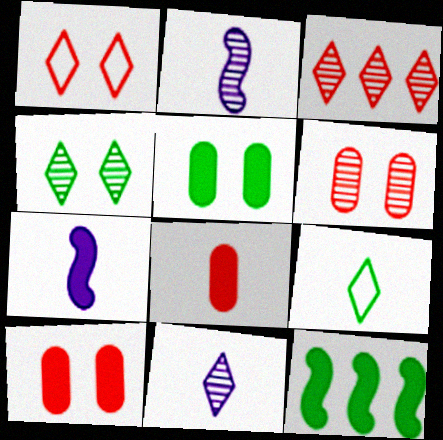[[2, 8, 9], 
[3, 4, 11]]